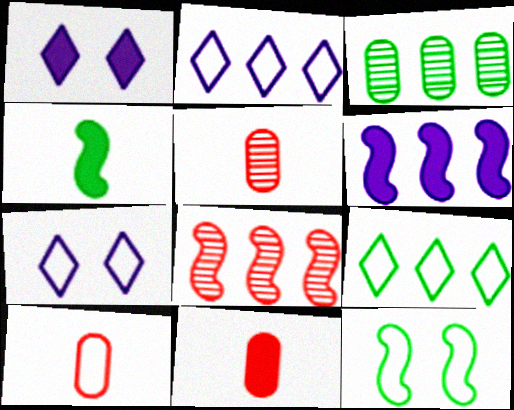[[2, 10, 12], 
[5, 10, 11]]